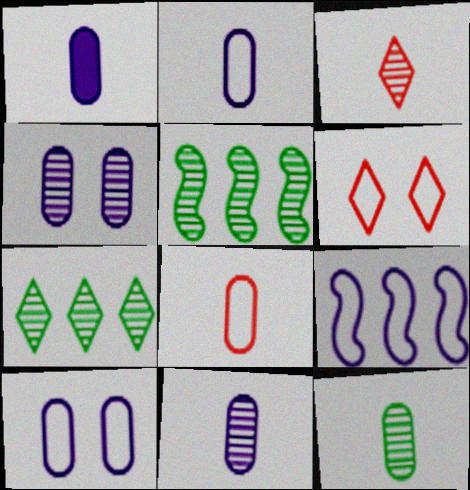[[1, 2, 11], 
[1, 5, 6], 
[1, 8, 12], 
[3, 4, 5]]